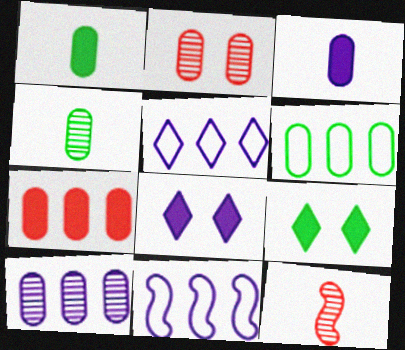[[2, 3, 6], 
[2, 4, 10], 
[6, 7, 10], 
[6, 8, 12]]